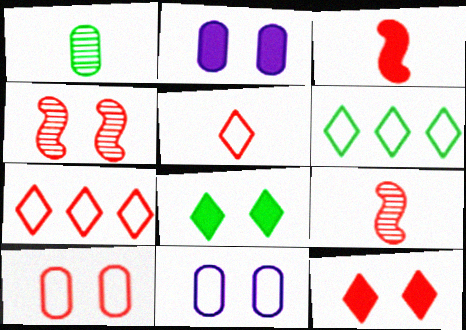[[2, 6, 9], 
[4, 8, 11], 
[4, 10, 12]]